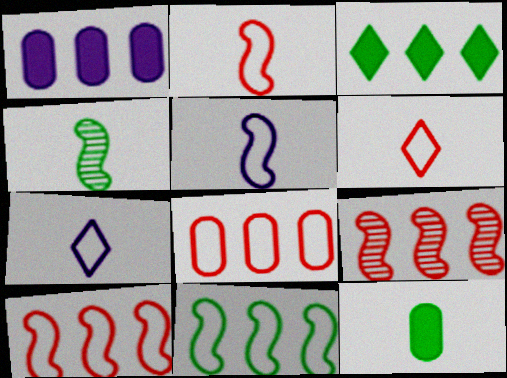[]